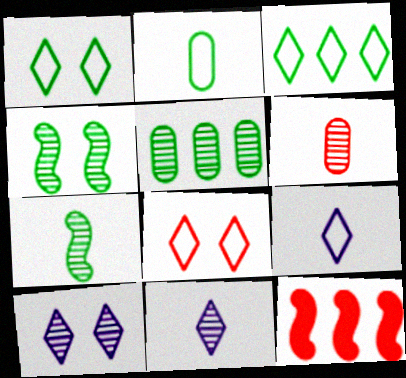[[2, 10, 12], 
[3, 8, 9], 
[6, 7, 11], 
[6, 8, 12]]